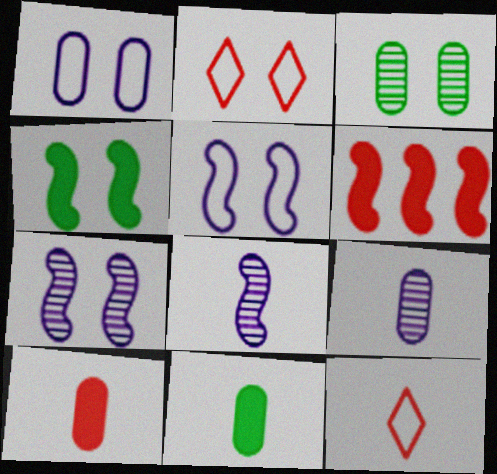[[8, 11, 12]]